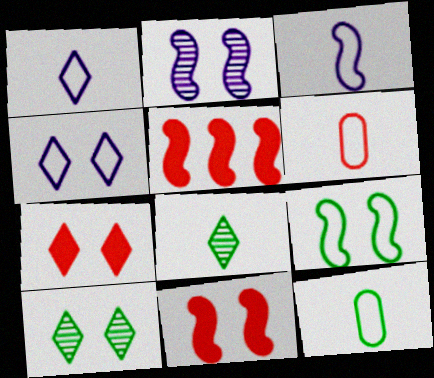[[2, 9, 11], 
[4, 7, 10]]